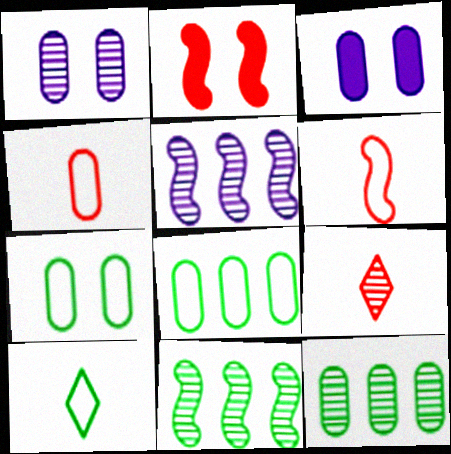[[1, 9, 11], 
[3, 4, 12]]